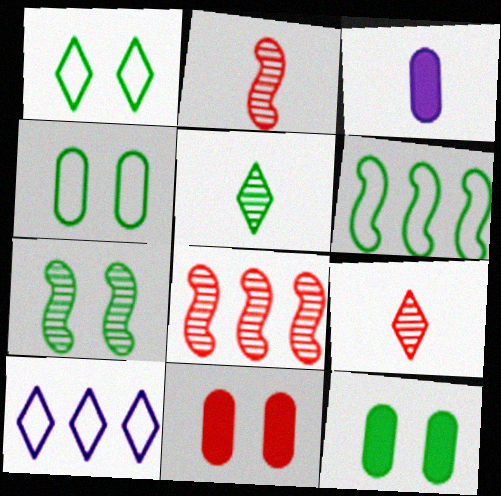[[1, 3, 8], 
[1, 7, 12], 
[2, 10, 12], 
[5, 6, 12]]